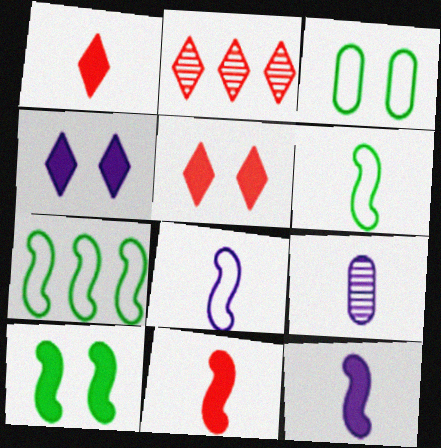[[1, 6, 9], 
[2, 3, 12], 
[5, 7, 9]]